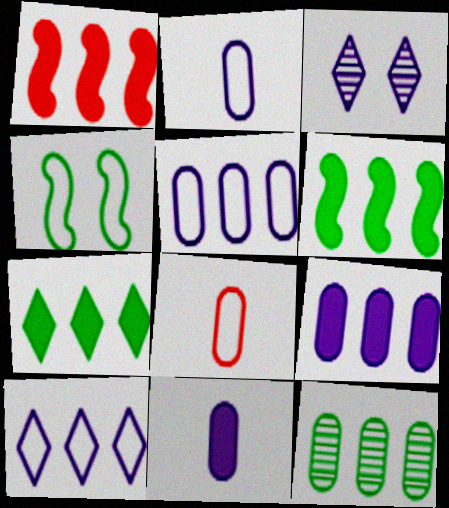[[1, 7, 9], 
[1, 10, 12], 
[3, 6, 8], 
[4, 8, 10]]